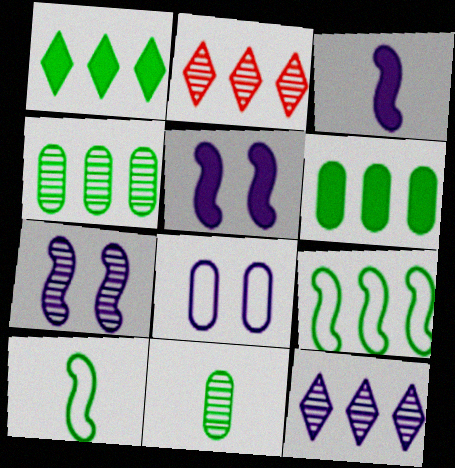[[1, 4, 9], 
[2, 7, 11], 
[3, 8, 12]]